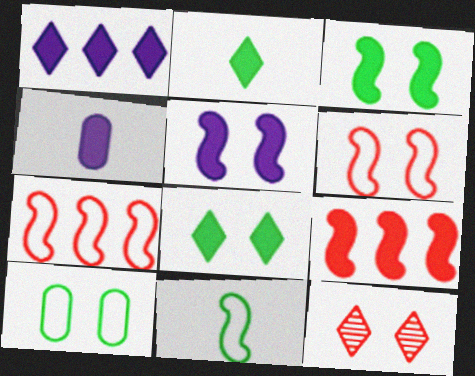[[1, 4, 5], 
[4, 8, 9], 
[5, 10, 12]]